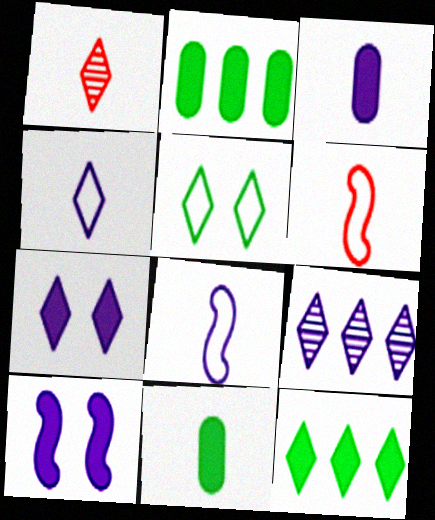[[1, 8, 11], 
[4, 7, 9]]